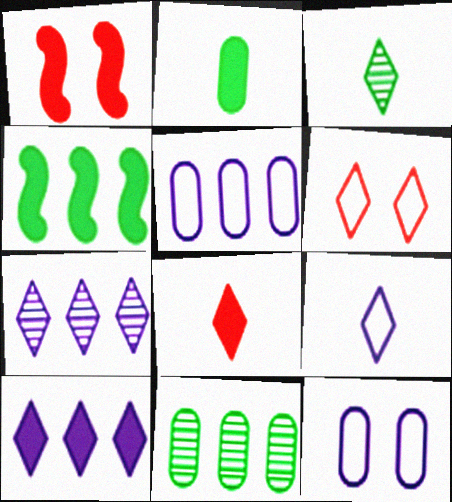[[1, 2, 10], 
[1, 3, 5], 
[1, 9, 11], 
[3, 6, 10], 
[3, 8, 9]]